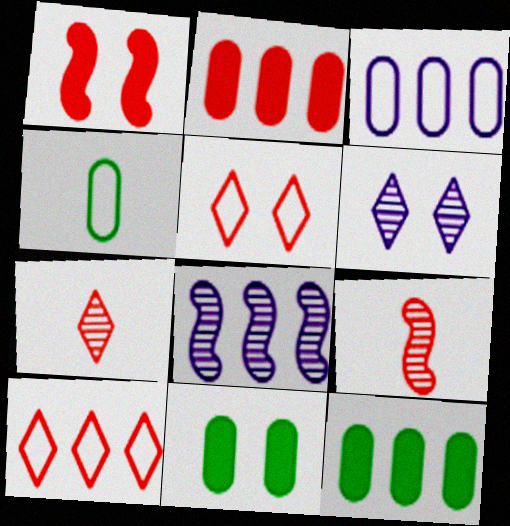[[2, 5, 9], 
[8, 10, 12]]